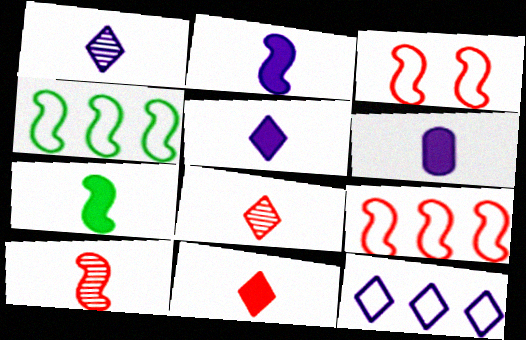[[2, 5, 6], 
[6, 7, 11]]